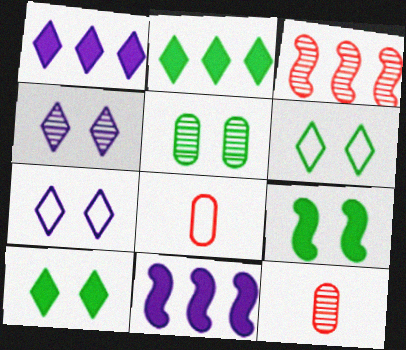[[5, 6, 9], 
[6, 11, 12]]